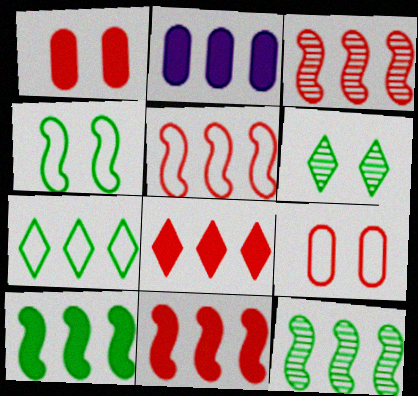[[2, 3, 7], 
[2, 8, 10], 
[3, 5, 11]]